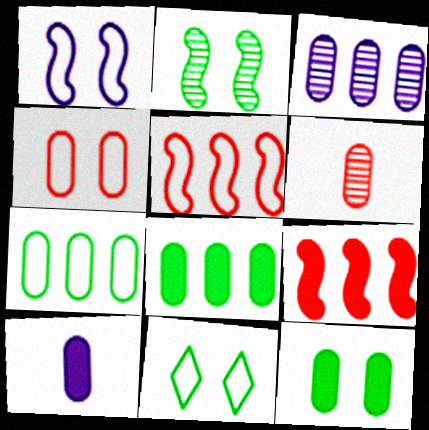[[1, 4, 11], 
[2, 11, 12]]